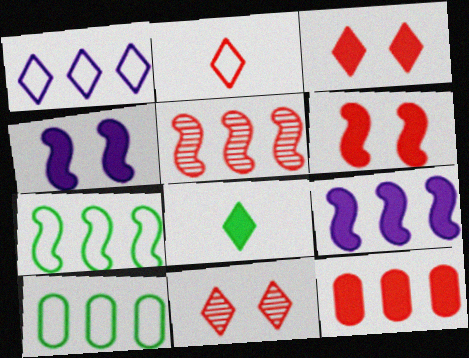[[1, 8, 11], 
[4, 8, 12], 
[5, 7, 9]]